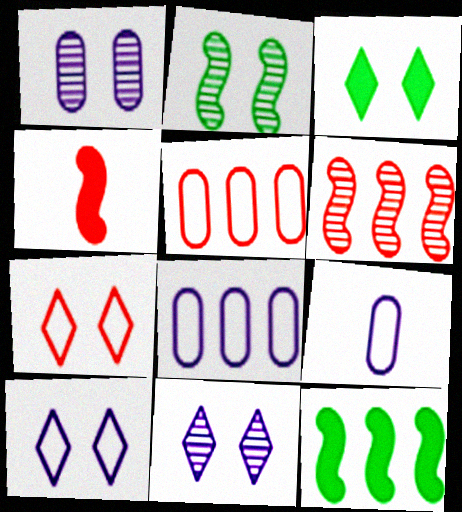[[3, 6, 9], 
[3, 7, 11]]